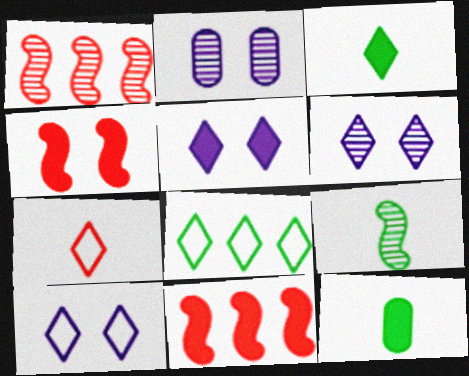[[1, 10, 12], 
[5, 6, 10], 
[5, 11, 12], 
[7, 8, 10]]